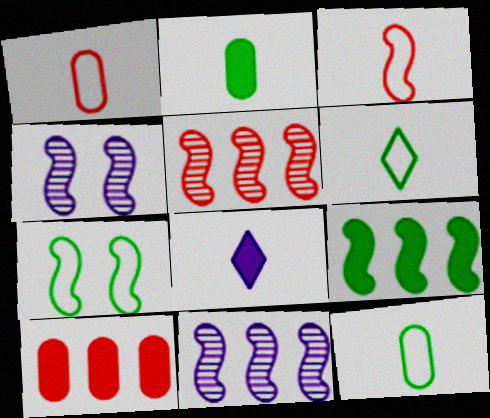[[3, 4, 9], 
[4, 6, 10]]